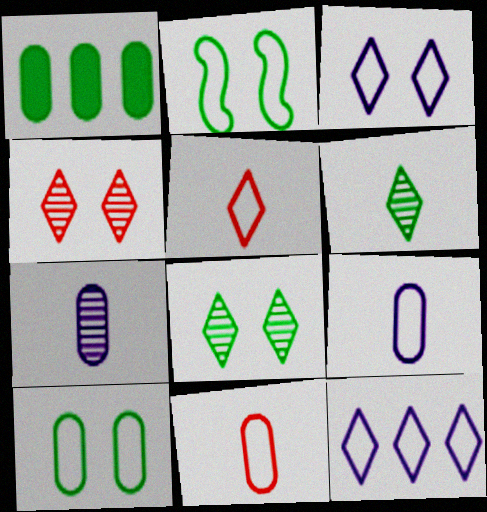[[1, 2, 6], 
[2, 11, 12]]